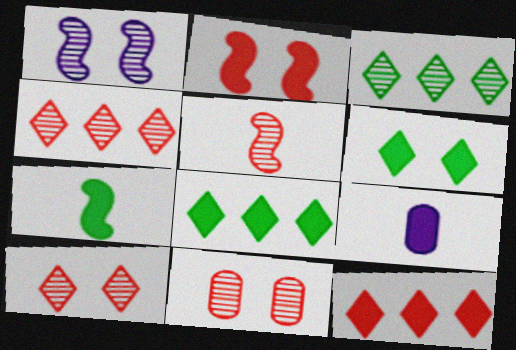[[2, 8, 9], 
[4, 5, 11]]